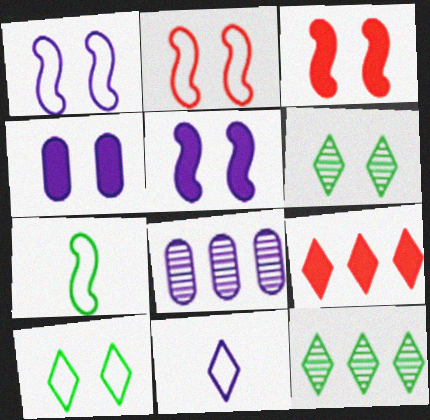[[2, 4, 6], 
[5, 8, 11], 
[6, 9, 11]]